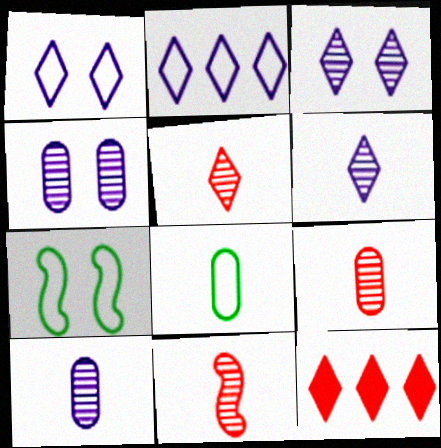[[5, 9, 11], 
[7, 10, 12]]